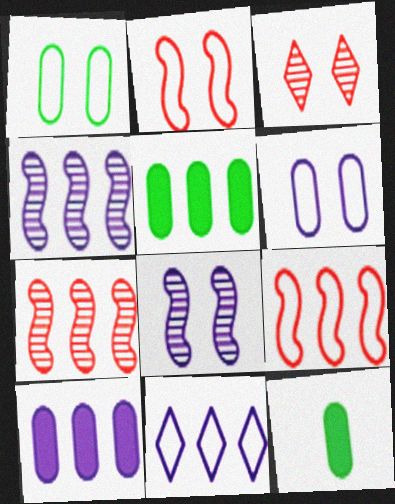[[4, 10, 11], 
[5, 7, 11]]